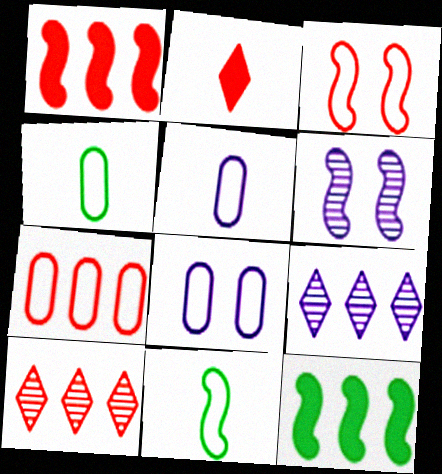[[1, 6, 11], 
[1, 7, 10], 
[4, 7, 8], 
[7, 9, 12]]